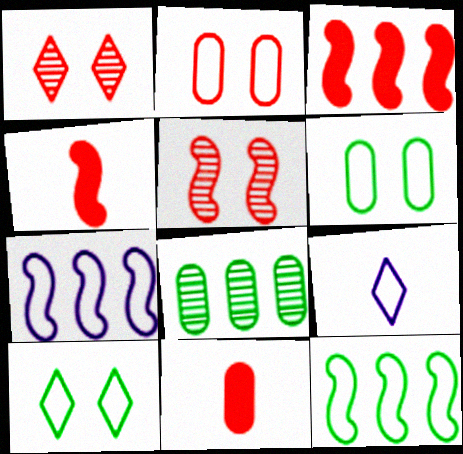[[2, 9, 12]]